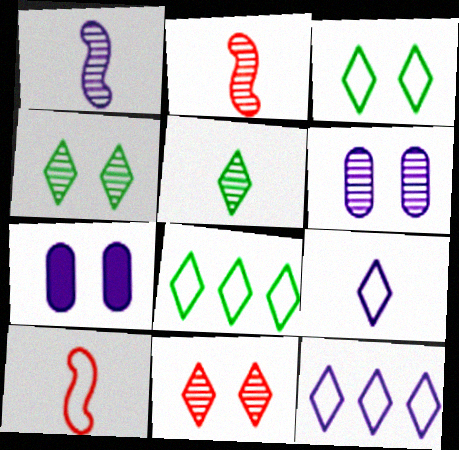[[1, 7, 12], 
[2, 7, 8]]